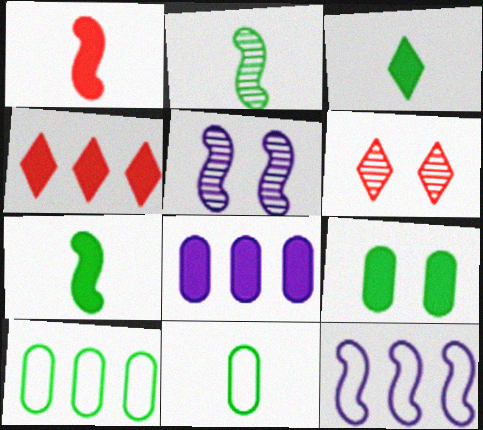[[2, 3, 11], 
[4, 5, 11]]